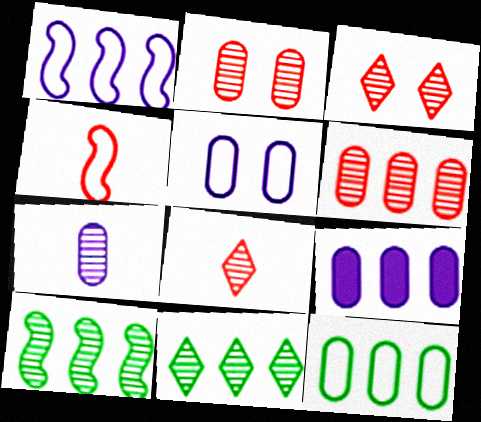[[3, 7, 10], 
[5, 7, 9], 
[6, 9, 12]]